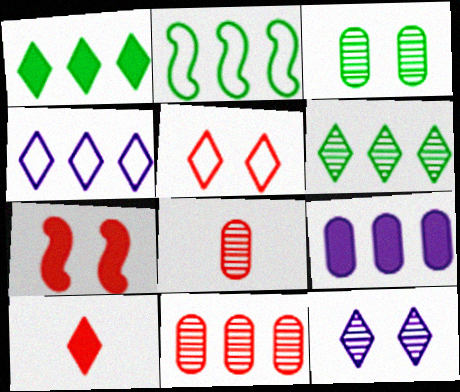[]